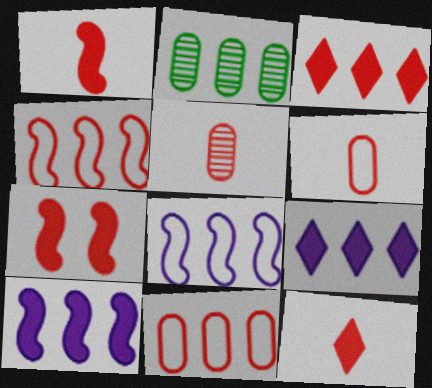[[2, 3, 8], 
[2, 4, 9]]